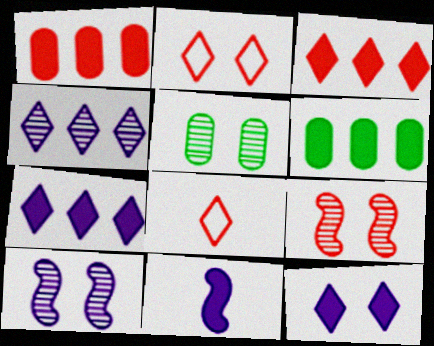[[1, 8, 9], 
[6, 8, 10]]